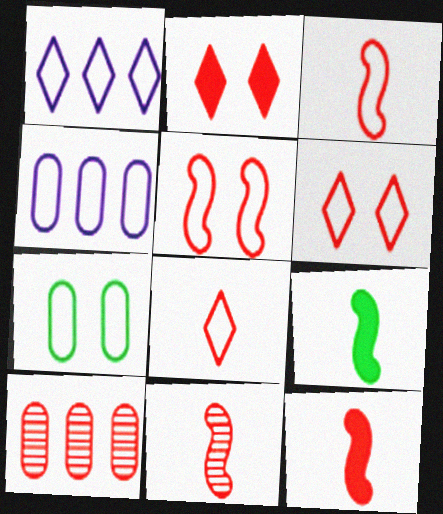[[1, 3, 7], 
[2, 3, 10], 
[3, 11, 12], 
[6, 10, 12]]